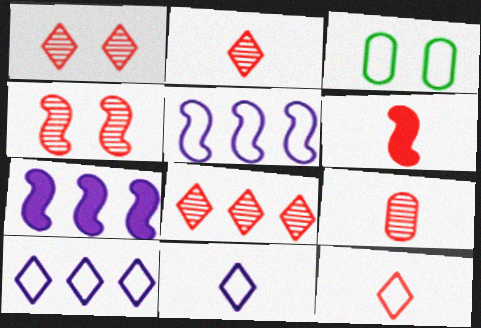[[1, 2, 8], 
[2, 3, 7], 
[3, 5, 12], 
[4, 8, 9], 
[6, 9, 12]]